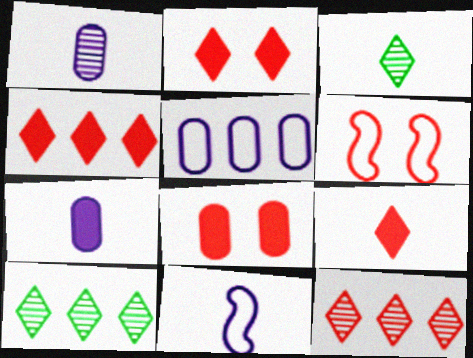[[2, 4, 9], 
[6, 7, 10], 
[8, 10, 11]]